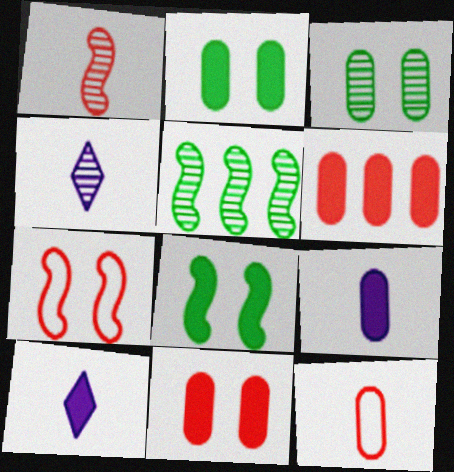[[2, 6, 9], 
[6, 8, 10]]